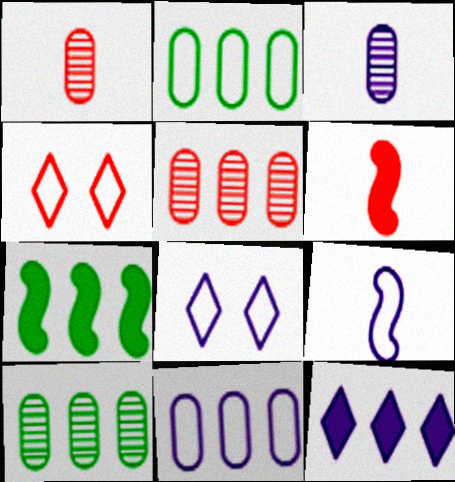[[1, 7, 8], 
[2, 4, 9], 
[3, 4, 7], 
[4, 5, 6], 
[6, 8, 10], 
[8, 9, 11]]